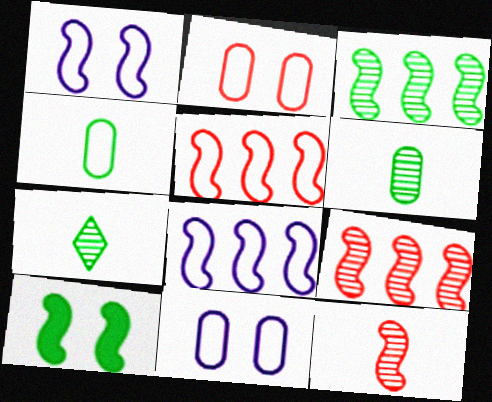[[8, 10, 12]]